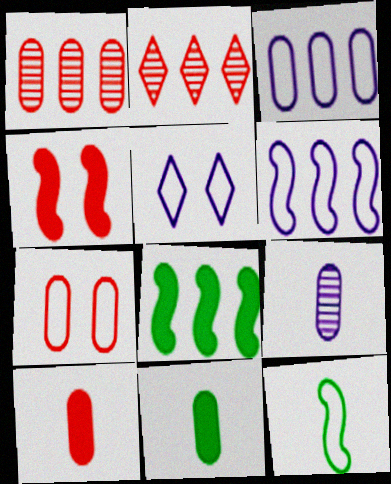[[1, 7, 10], 
[2, 3, 8]]